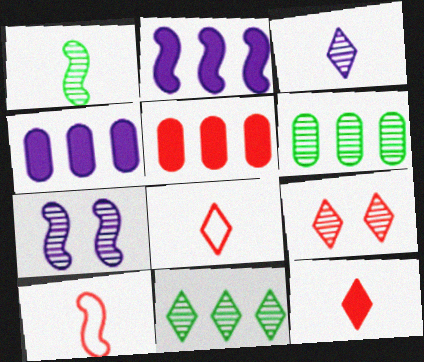[[3, 9, 11], 
[5, 9, 10]]